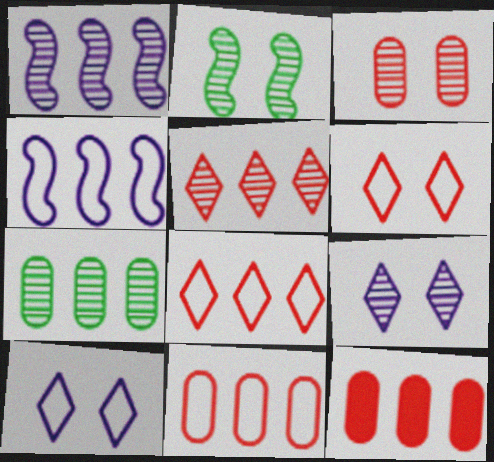[[1, 5, 7], 
[2, 3, 9]]